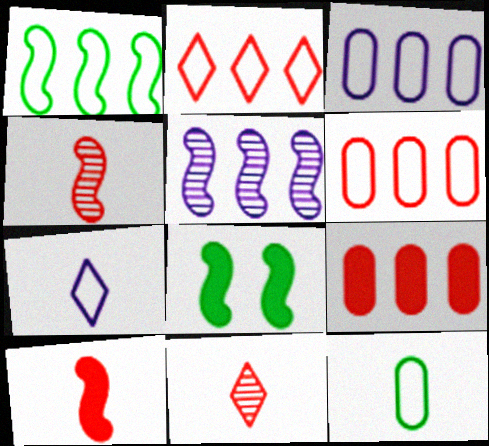[[1, 2, 3], 
[3, 8, 11]]